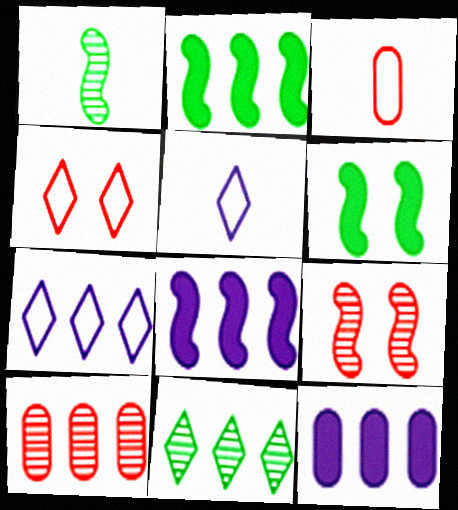[[1, 4, 12], 
[2, 7, 10], 
[5, 6, 10]]